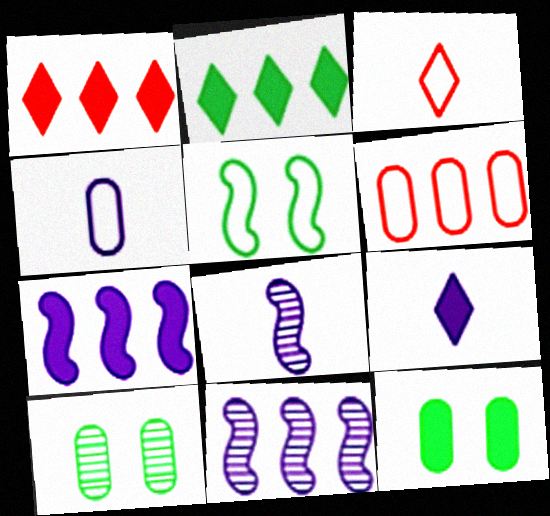[[2, 6, 11], 
[3, 7, 10], 
[3, 11, 12], 
[4, 8, 9]]